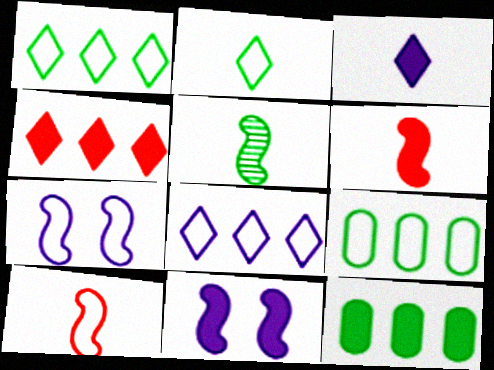[]